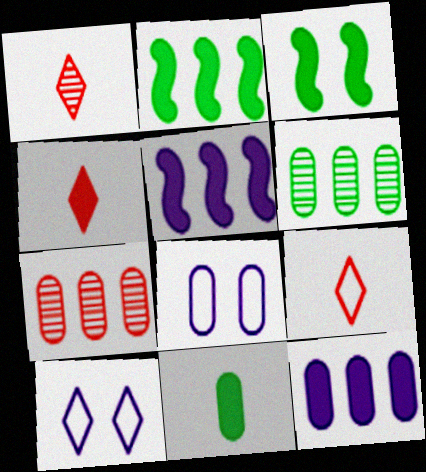[[1, 2, 8], 
[1, 4, 9], 
[3, 4, 12], 
[7, 8, 11]]